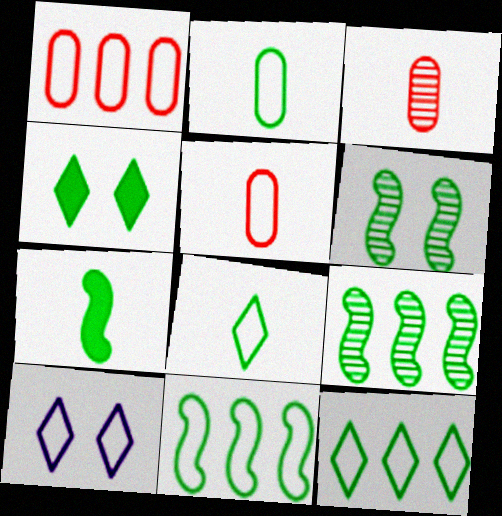[[2, 4, 9], 
[5, 10, 11], 
[6, 7, 11]]